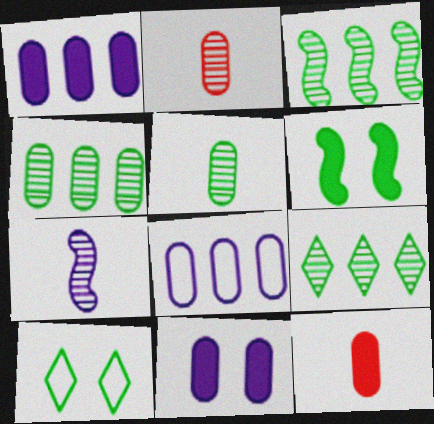[[3, 4, 9]]